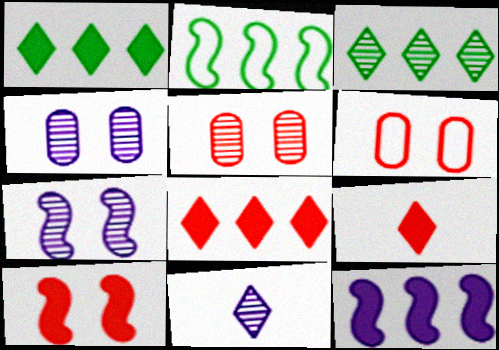[[2, 4, 9]]